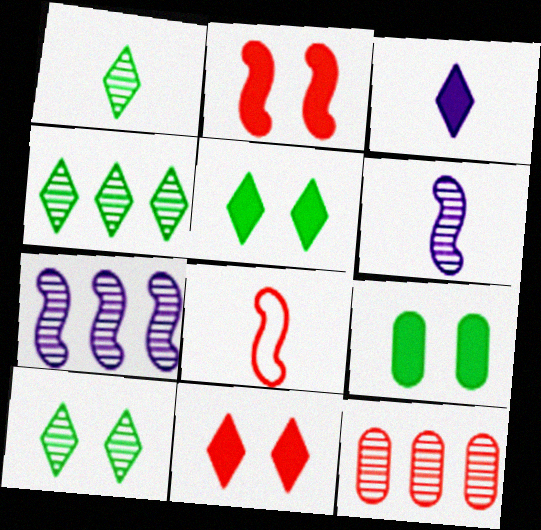[[1, 4, 10], 
[4, 7, 12], 
[6, 10, 12], 
[8, 11, 12]]